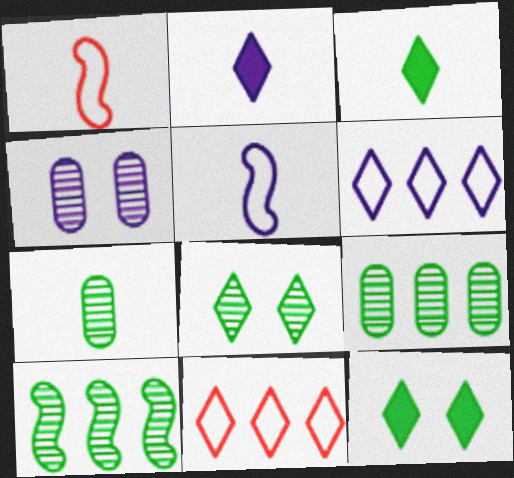[[1, 2, 7], 
[2, 8, 11], 
[7, 8, 10]]